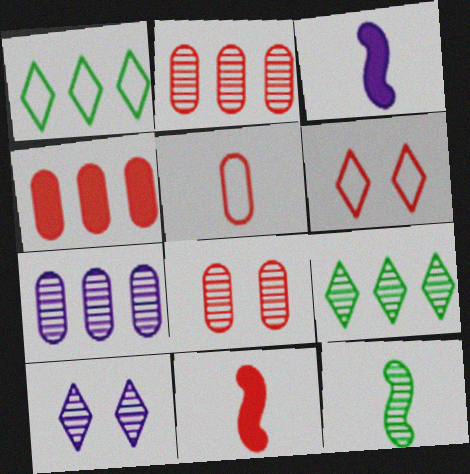[[1, 3, 8], 
[2, 6, 11], 
[2, 10, 12], 
[4, 5, 8]]